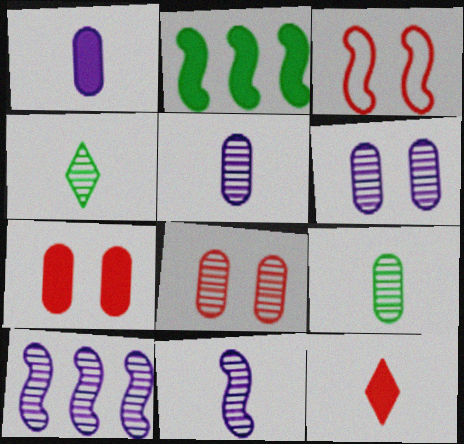[[2, 3, 11], 
[4, 8, 10]]